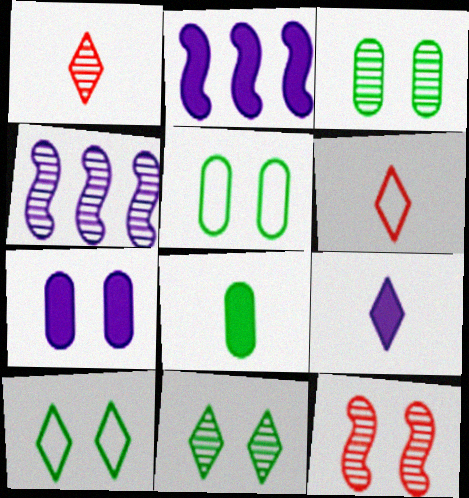[[1, 2, 5], 
[1, 3, 4], 
[2, 3, 6], 
[2, 7, 9], 
[7, 10, 12]]